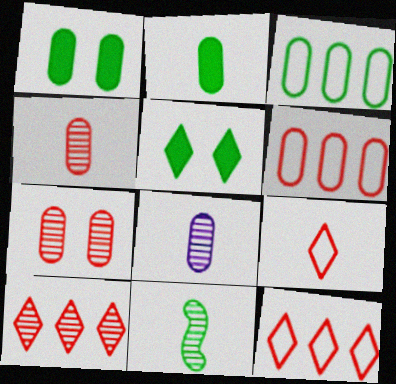[[1, 6, 8], 
[3, 5, 11]]